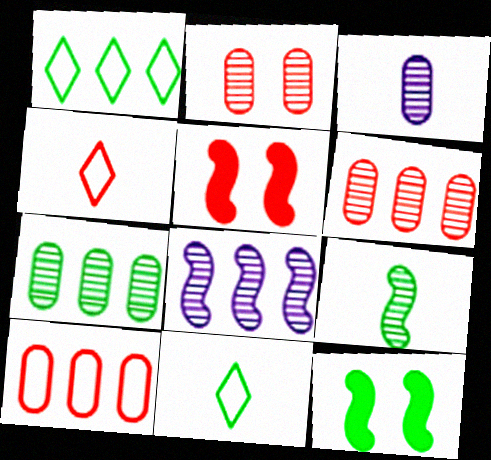[[1, 3, 5], 
[2, 3, 7], 
[4, 5, 6], 
[7, 11, 12]]